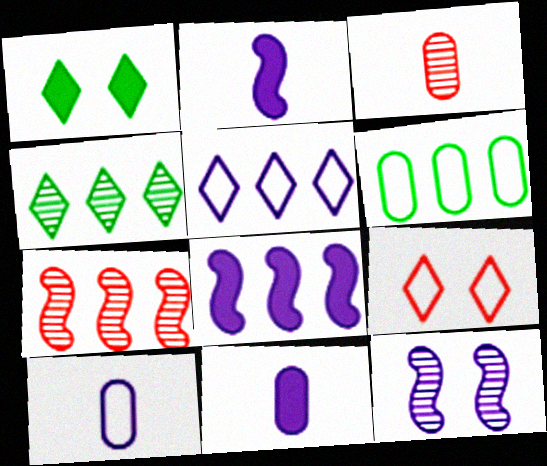[[1, 7, 10], 
[3, 4, 12], 
[5, 11, 12]]